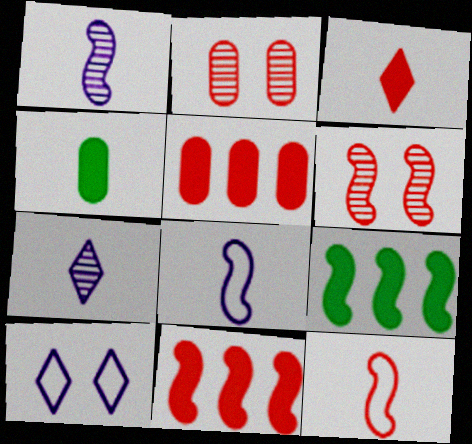[[4, 7, 12], 
[6, 8, 9], 
[6, 11, 12]]